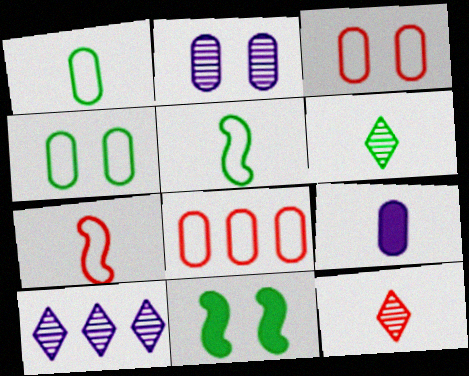[[5, 9, 12], 
[6, 7, 9]]